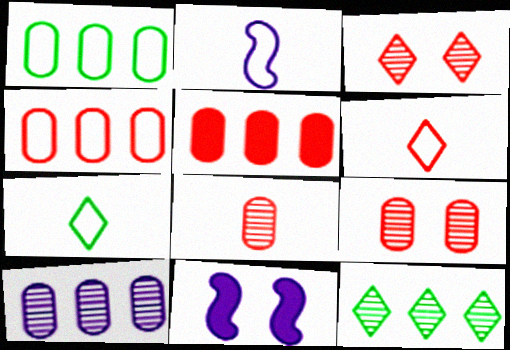[[1, 5, 10]]